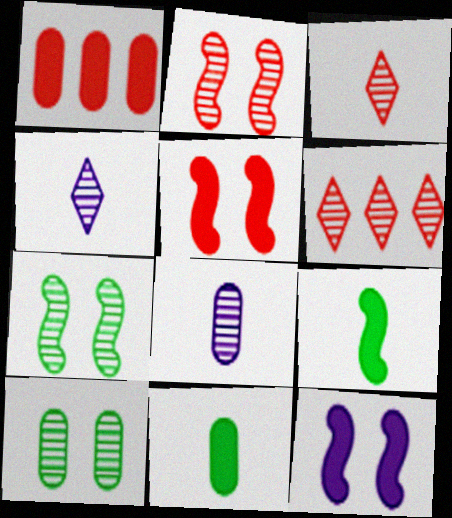[[6, 7, 8]]